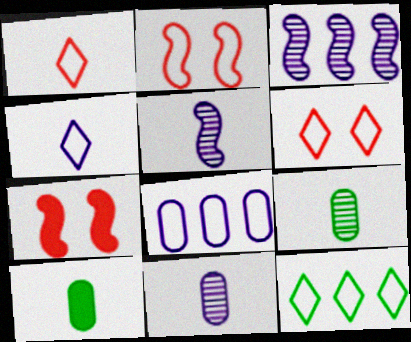[[1, 5, 10], 
[3, 6, 10], 
[4, 6, 12], 
[7, 11, 12]]